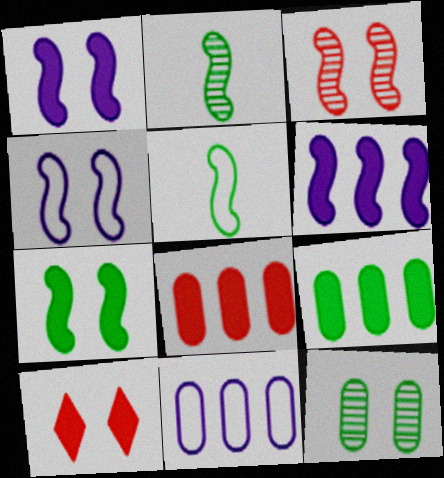[[2, 10, 11], 
[3, 4, 7], 
[3, 5, 6], 
[4, 10, 12]]